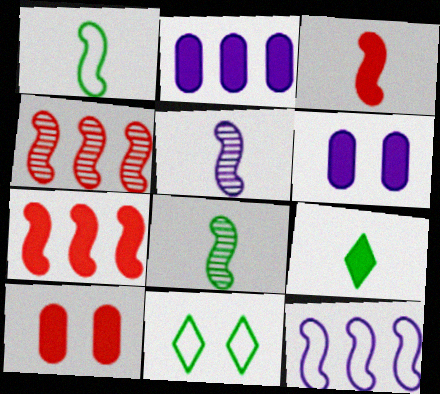[[1, 3, 5], 
[6, 7, 9]]